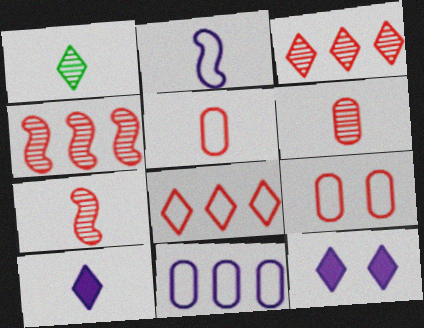[[1, 8, 12]]